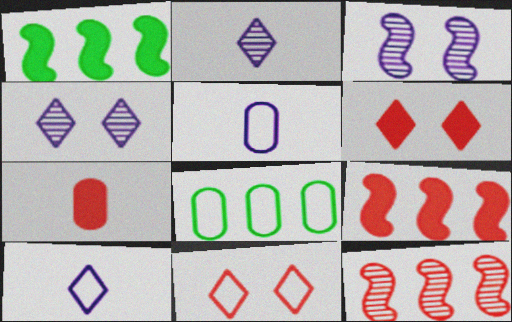[[6, 7, 9], 
[7, 11, 12]]